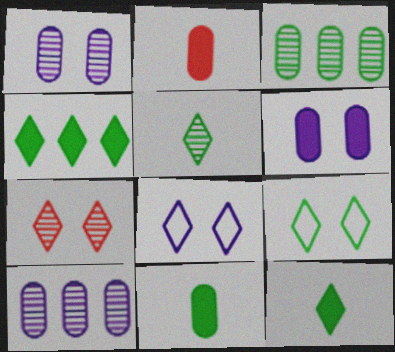[[4, 5, 9]]